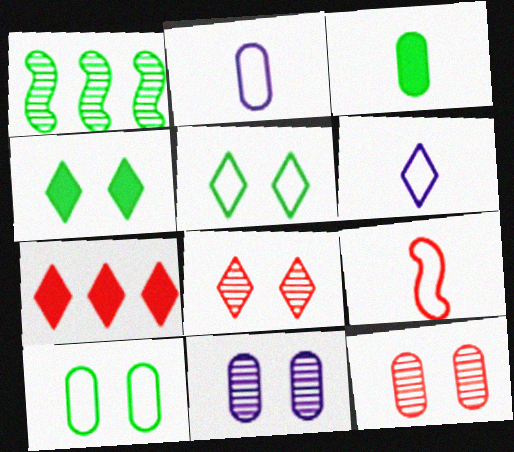[[1, 3, 5], 
[7, 9, 12]]